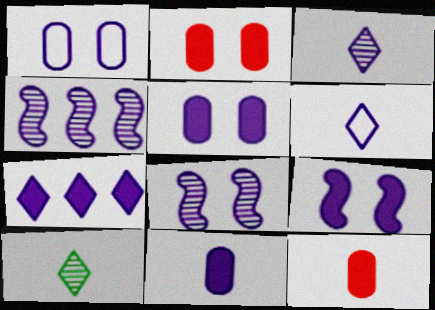[[4, 5, 6], 
[7, 9, 11]]